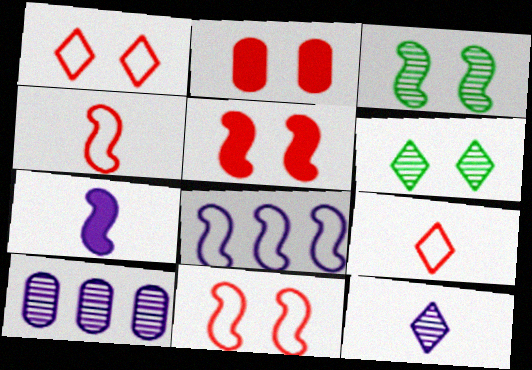[]